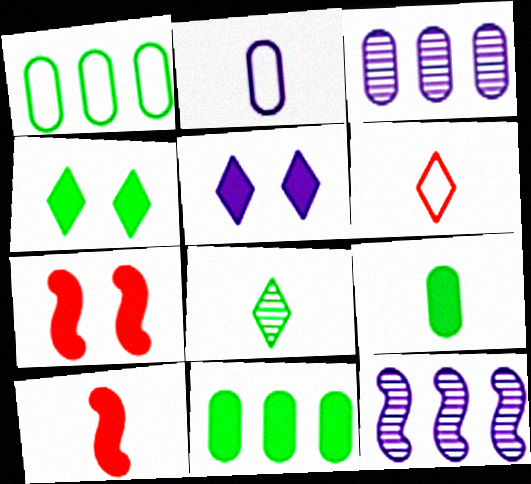[[2, 5, 12], 
[2, 8, 10], 
[5, 10, 11]]